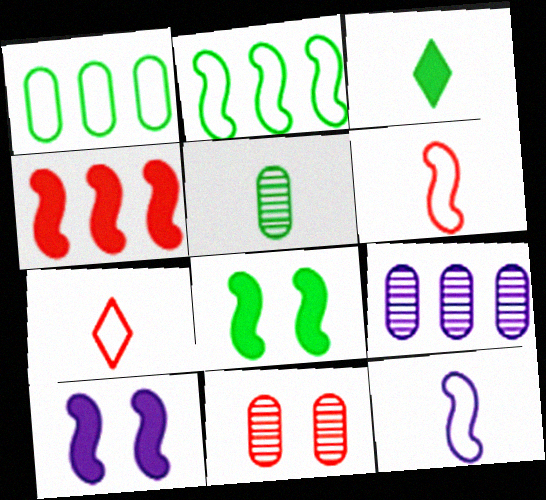[[4, 7, 11], 
[5, 9, 11], 
[7, 8, 9]]